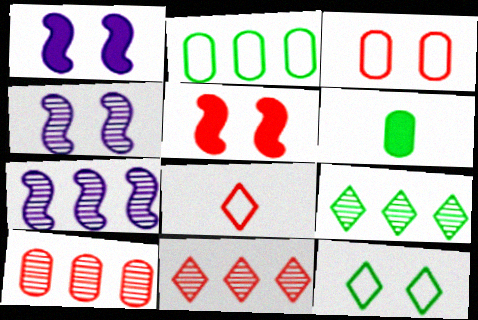[[5, 8, 10], 
[7, 9, 10]]